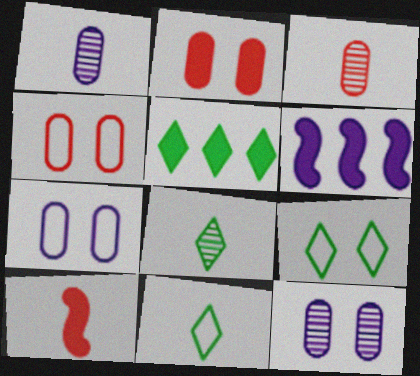[[1, 10, 11], 
[3, 6, 9], 
[4, 6, 8], 
[5, 8, 9]]